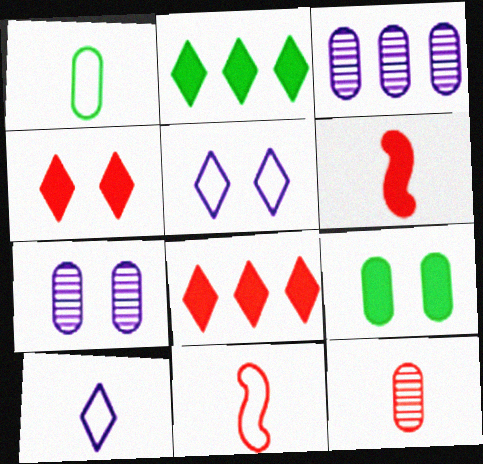[[1, 10, 11], 
[2, 7, 11]]